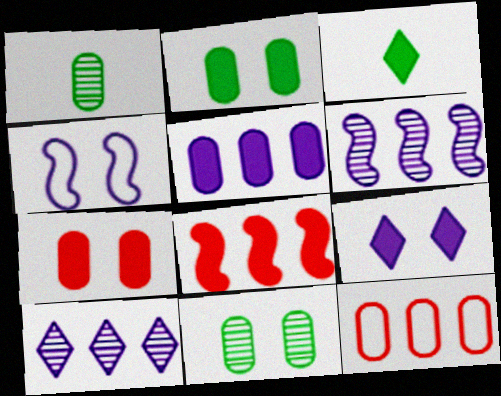[]